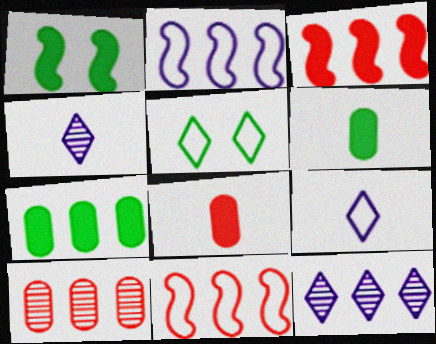[[1, 9, 10], 
[7, 11, 12]]